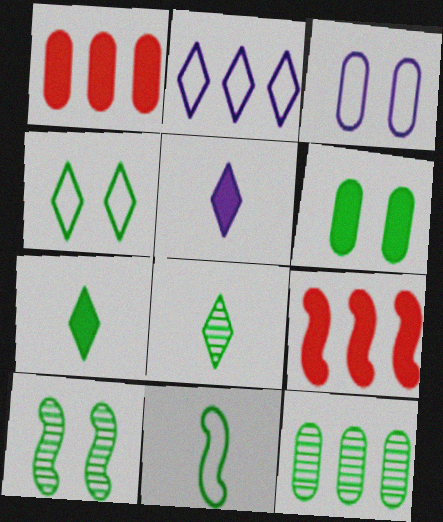[[2, 9, 12], 
[3, 8, 9], 
[4, 6, 10], 
[5, 6, 9], 
[8, 10, 12]]